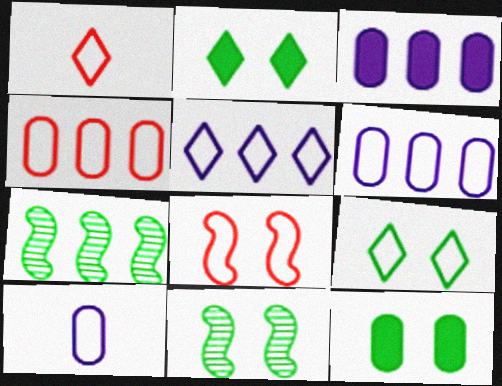[[1, 3, 11], 
[1, 4, 8], 
[1, 5, 9], 
[9, 11, 12]]